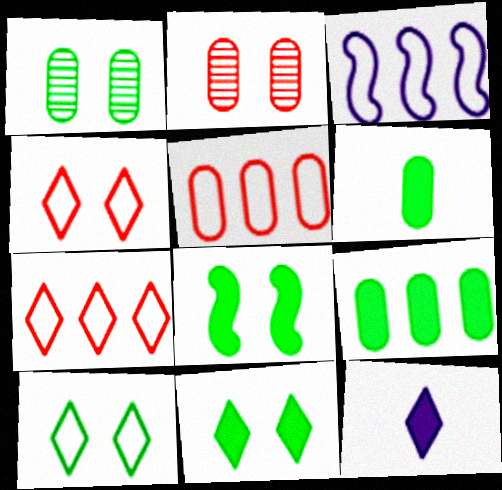[[1, 8, 10]]